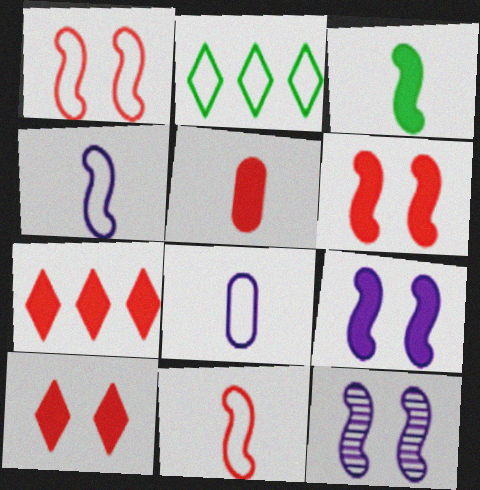[[1, 2, 8], 
[2, 5, 12], 
[5, 6, 7]]